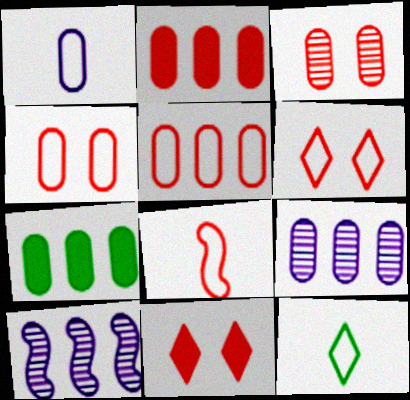[[1, 3, 7], 
[1, 8, 12], 
[5, 6, 8], 
[5, 7, 9]]